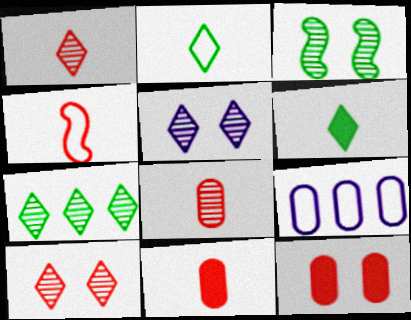[[1, 4, 11], 
[1, 5, 7]]